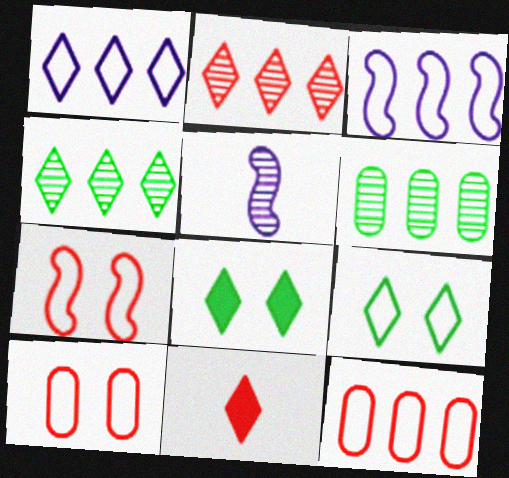[[5, 8, 12]]